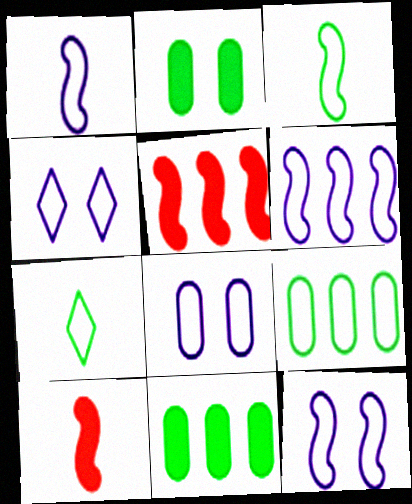[[1, 6, 12], 
[4, 8, 12]]